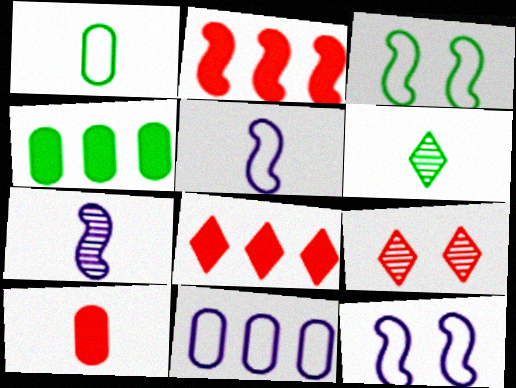[[2, 3, 7], 
[3, 4, 6], 
[4, 5, 9], 
[5, 6, 10]]